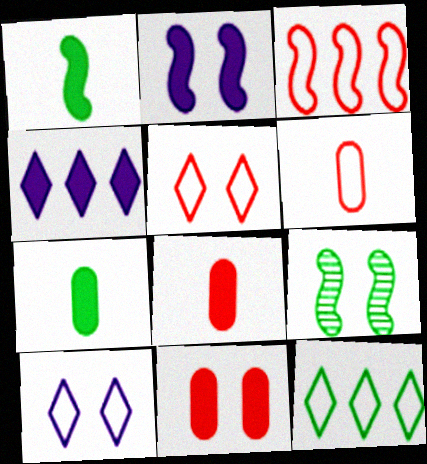[[1, 4, 11], 
[3, 5, 6], 
[4, 6, 9], 
[7, 9, 12], 
[9, 10, 11]]